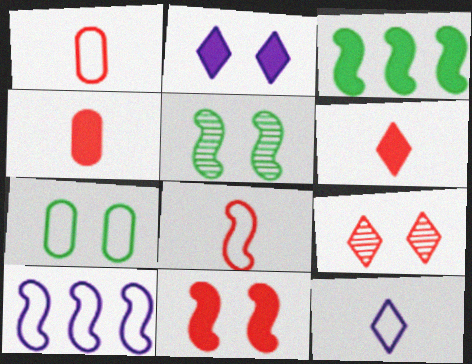[[2, 3, 4]]